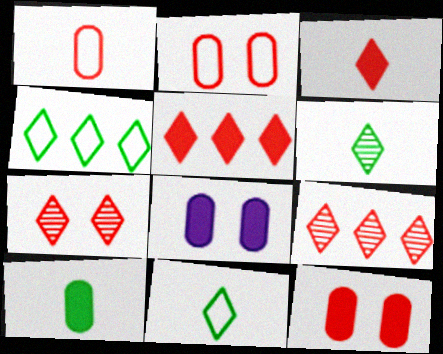[]